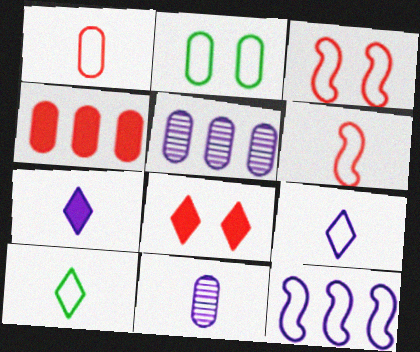[[2, 4, 11]]